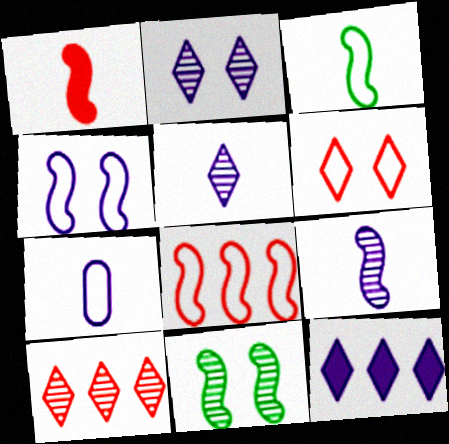[[1, 3, 9], 
[3, 4, 8]]